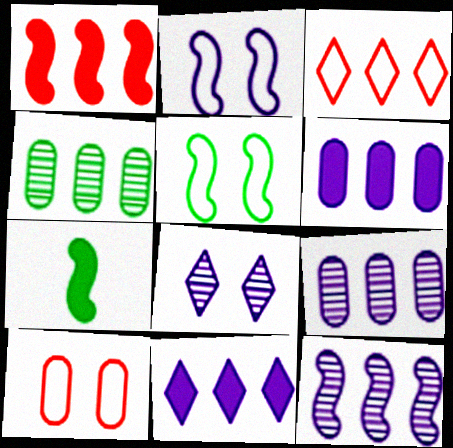[]